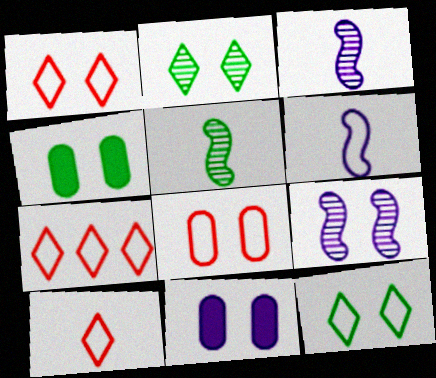[[1, 4, 9], 
[1, 7, 10], 
[3, 4, 7], 
[5, 7, 11]]